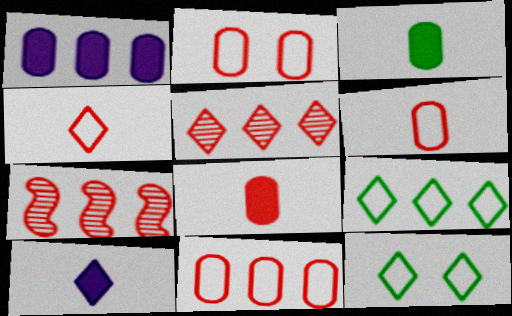[[1, 7, 9], 
[2, 6, 11], 
[5, 10, 12]]